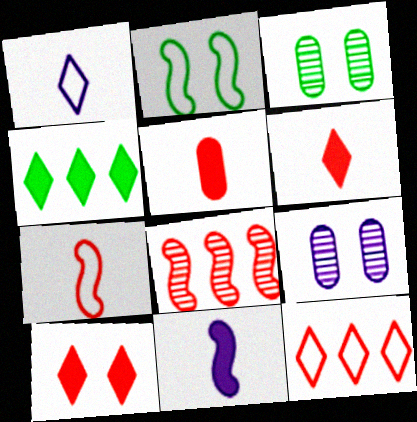[[2, 8, 11], 
[2, 9, 10], 
[3, 11, 12], 
[4, 7, 9]]